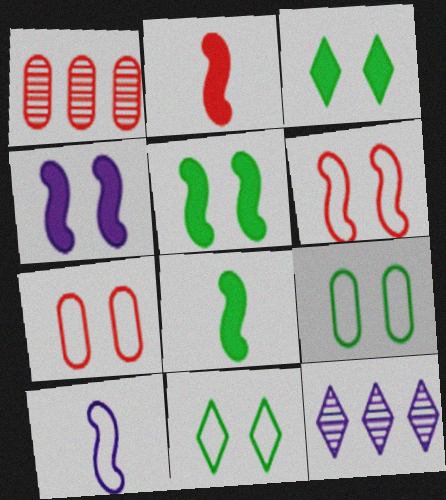[[1, 3, 10], 
[2, 9, 12], 
[7, 8, 12]]